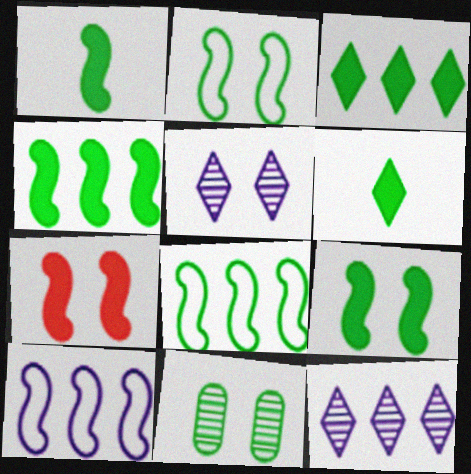[[1, 4, 9], 
[6, 8, 11]]